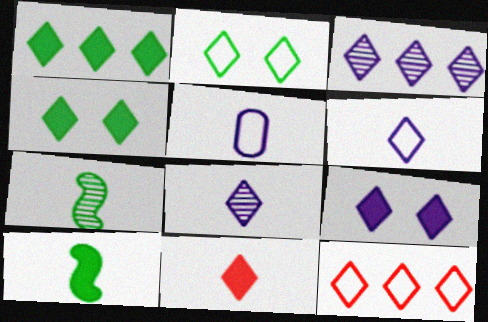[[1, 3, 12], 
[1, 9, 11], 
[2, 3, 11], 
[2, 6, 12], 
[3, 6, 9], 
[4, 8, 12], 
[5, 7, 11]]